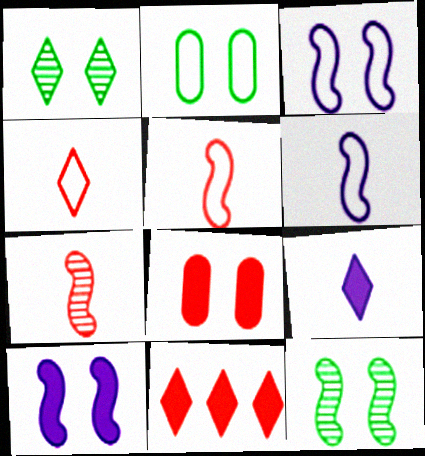[[1, 3, 8]]